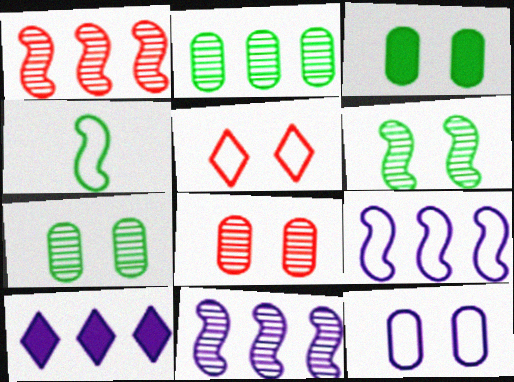[[3, 8, 12], 
[4, 8, 10]]